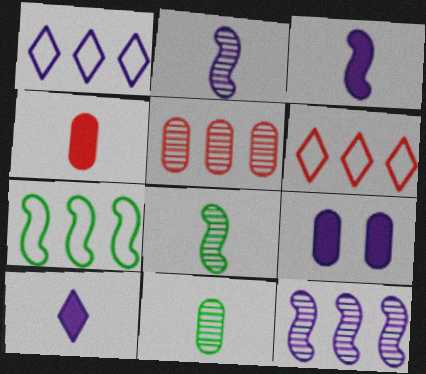[[1, 2, 9], 
[6, 8, 9]]